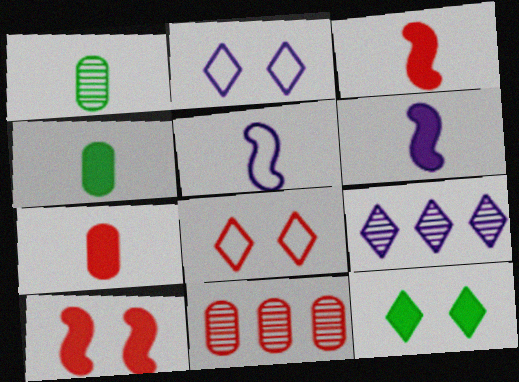[[3, 8, 11], 
[5, 11, 12]]